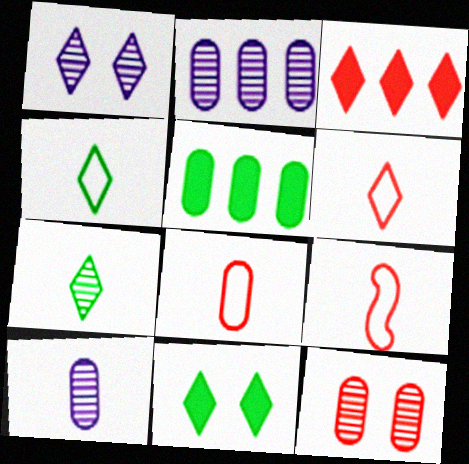[[1, 3, 4], 
[1, 5, 9], 
[2, 9, 11], 
[3, 9, 12], 
[6, 8, 9]]